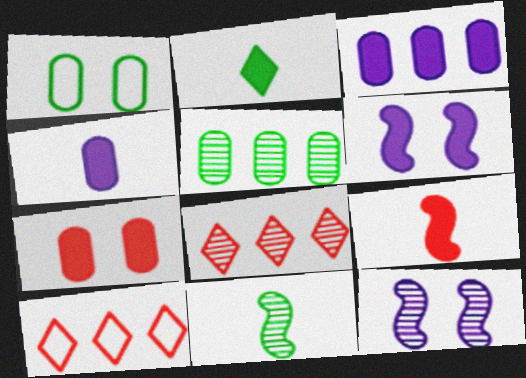[[2, 4, 9]]